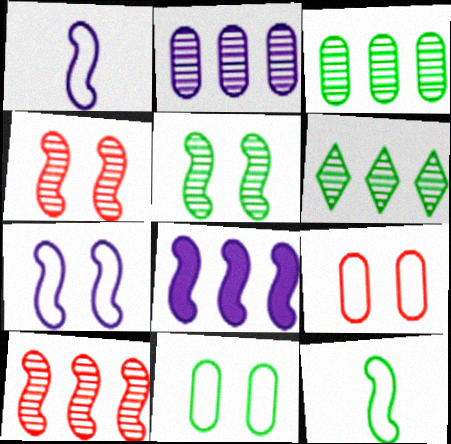[[2, 6, 10], 
[4, 8, 12]]